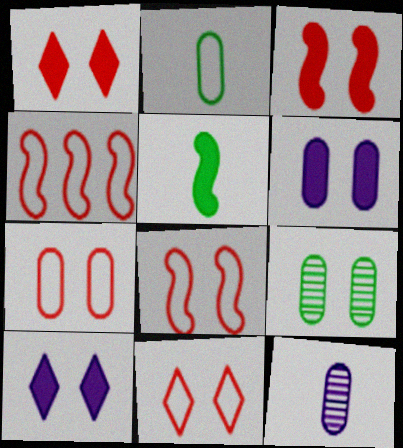[[6, 7, 9], 
[7, 8, 11], 
[8, 9, 10]]